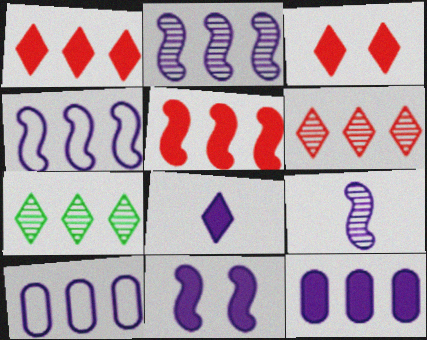[[4, 9, 11], 
[5, 7, 10], 
[8, 11, 12]]